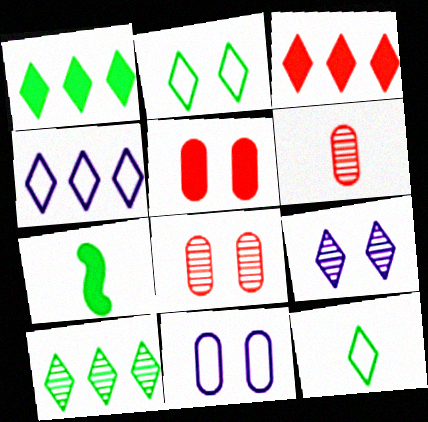[[3, 4, 10], 
[3, 9, 12], 
[4, 7, 8]]